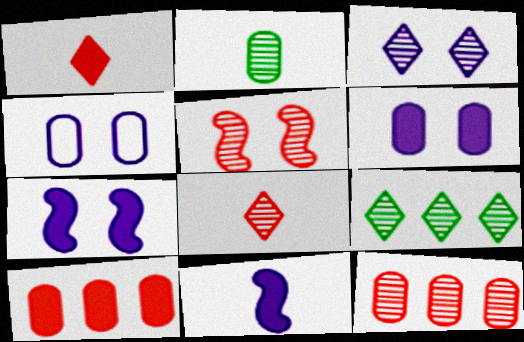[[2, 4, 10], 
[3, 4, 7], 
[3, 8, 9], 
[5, 8, 12]]